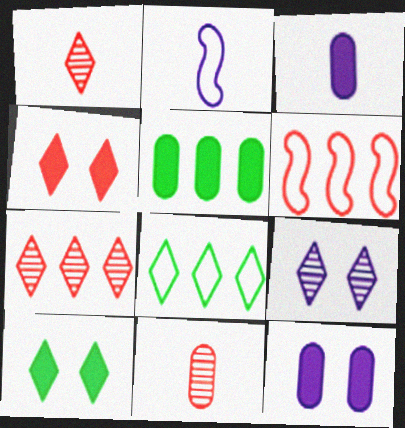[[4, 6, 11]]